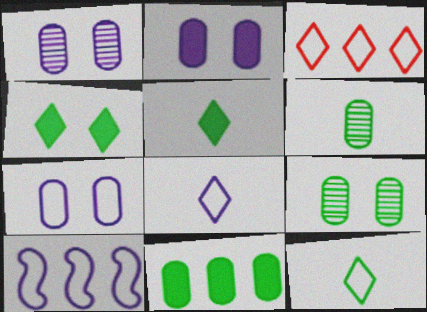[[1, 2, 7], 
[7, 8, 10]]